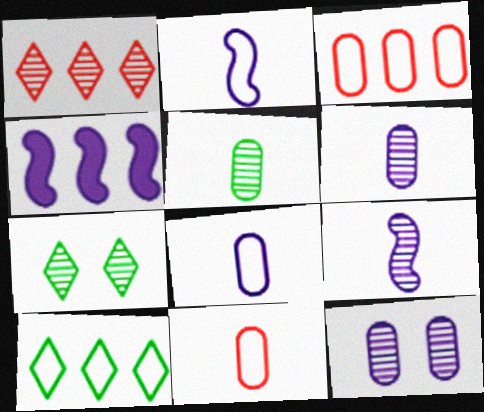[[4, 7, 11]]